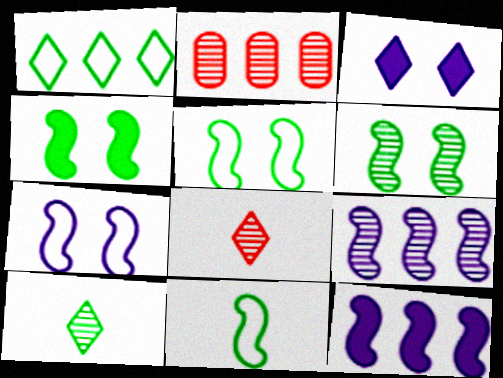[[1, 2, 12], 
[1, 3, 8], 
[2, 3, 11], 
[4, 5, 6]]